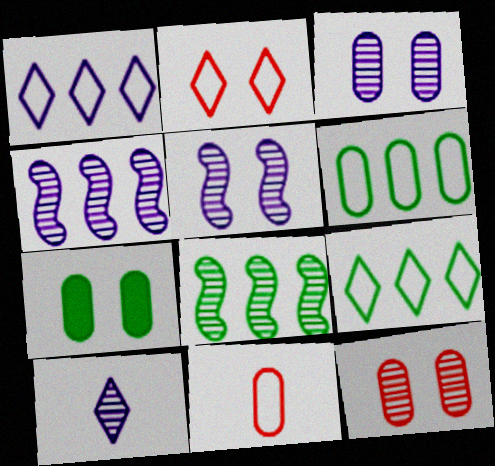[[2, 5, 7], 
[3, 4, 10], 
[8, 10, 12]]